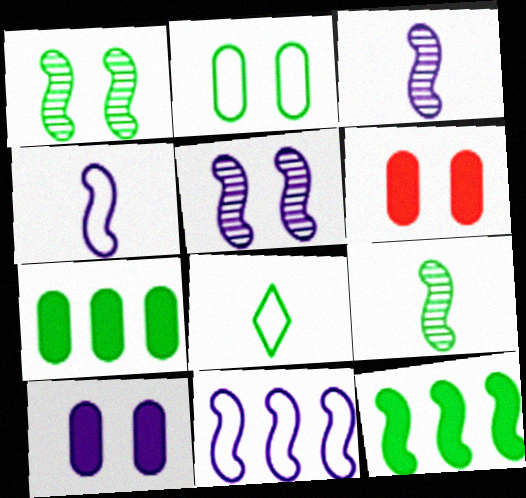[[1, 7, 8]]